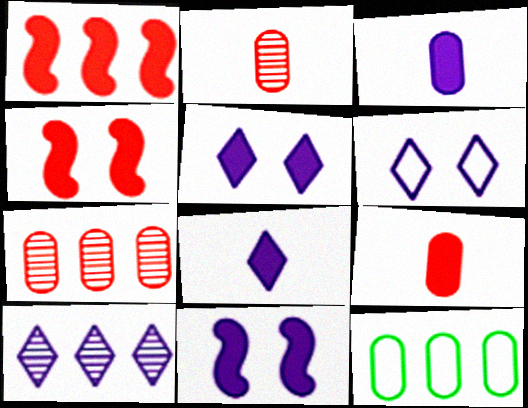[[1, 10, 12], 
[6, 8, 10]]